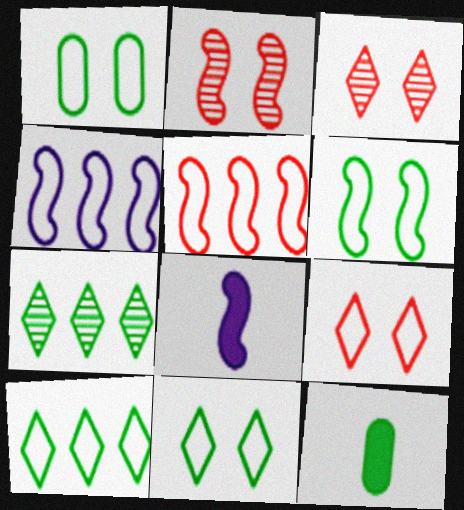[[1, 6, 11], 
[3, 4, 12], 
[6, 7, 12]]